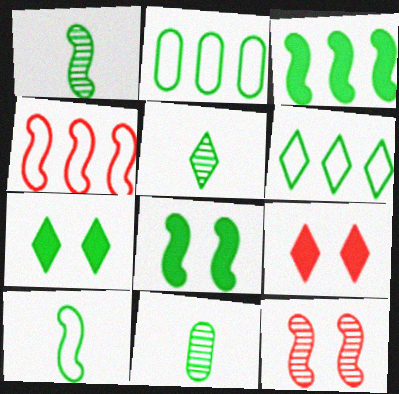[[1, 2, 7], 
[1, 5, 11], 
[2, 5, 8], 
[5, 6, 7], 
[6, 8, 11]]